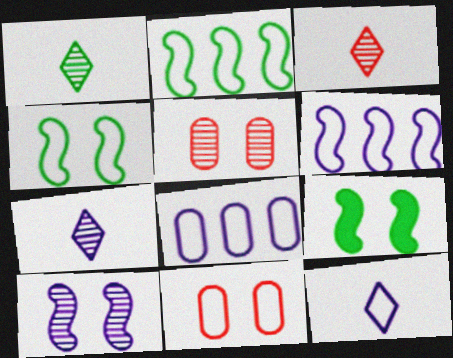[[1, 3, 7], 
[2, 11, 12], 
[3, 8, 9]]